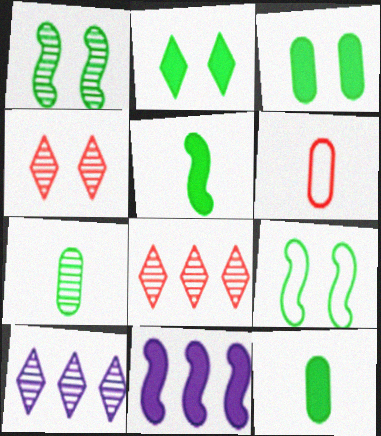[]